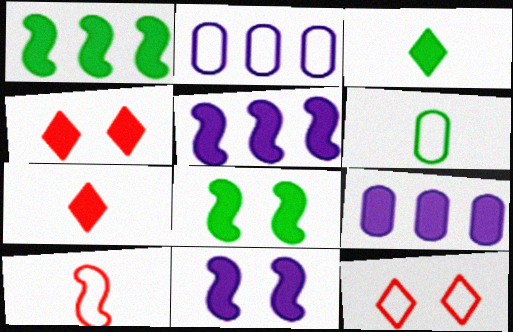[[7, 8, 9]]